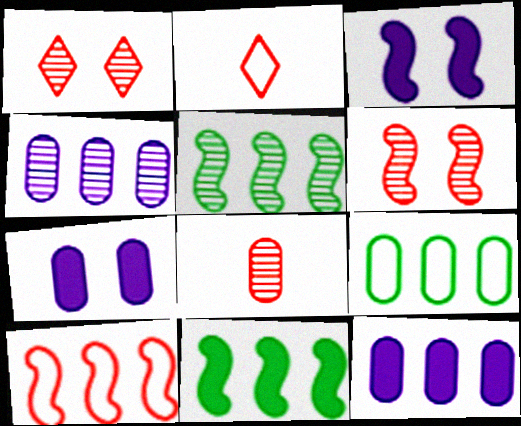[[2, 5, 7], 
[7, 8, 9]]